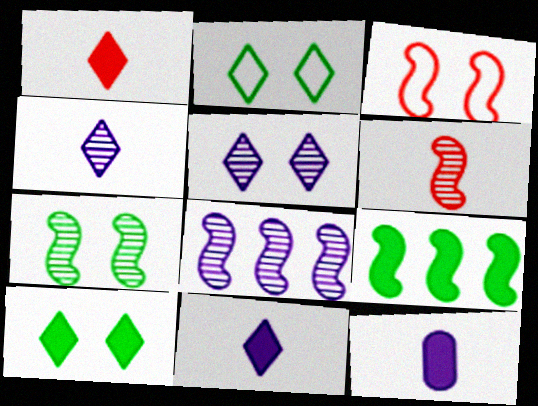[[6, 7, 8]]